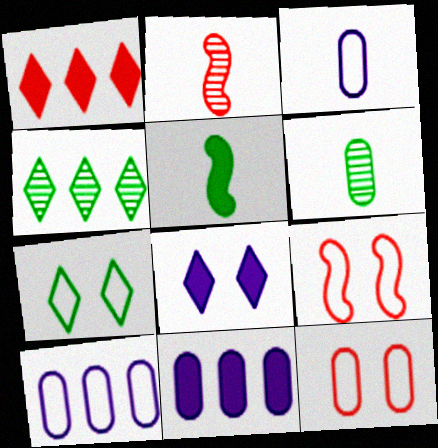[[1, 2, 12], 
[2, 7, 11], 
[6, 11, 12]]